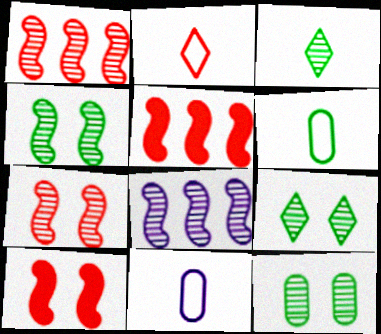[[4, 9, 12], 
[5, 9, 11]]